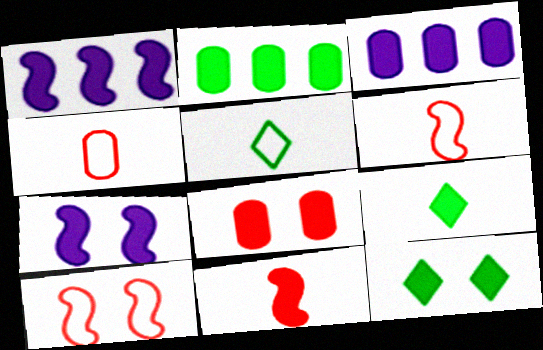[[1, 8, 9], 
[3, 11, 12], 
[7, 8, 12]]